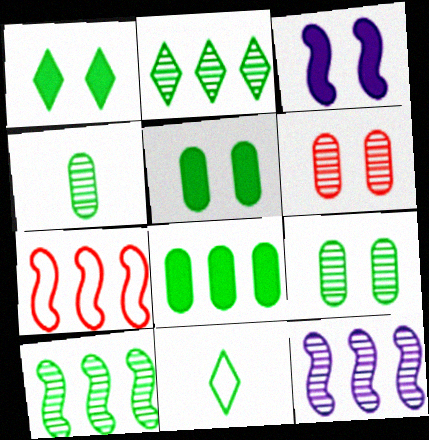[[1, 2, 11], 
[5, 10, 11]]